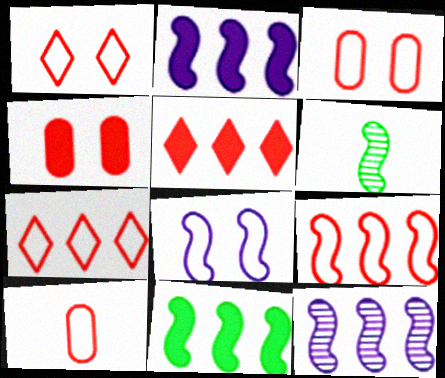[[1, 9, 10], 
[9, 11, 12]]